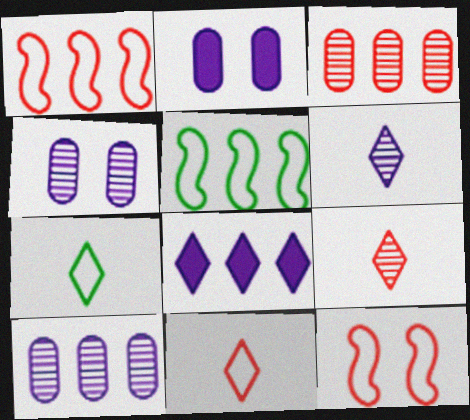[[2, 5, 9], 
[3, 5, 8]]